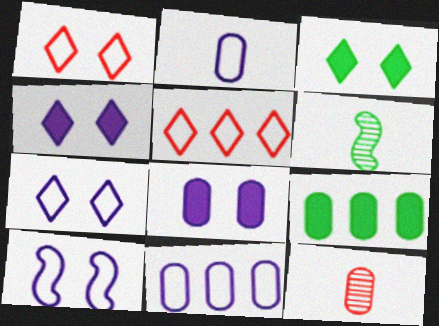[[5, 6, 8]]